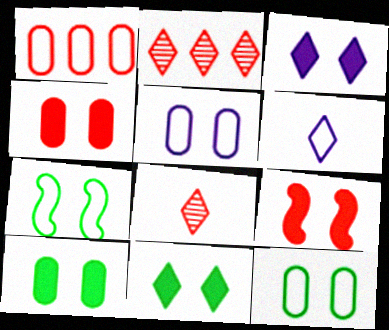[[1, 6, 7], 
[1, 8, 9], 
[2, 6, 11], 
[3, 9, 10]]